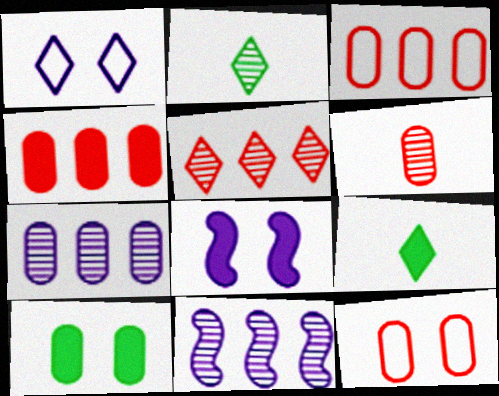[[1, 5, 9], 
[2, 3, 8], 
[4, 6, 12], 
[4, 8, 9], 
[9, 11, 12]]